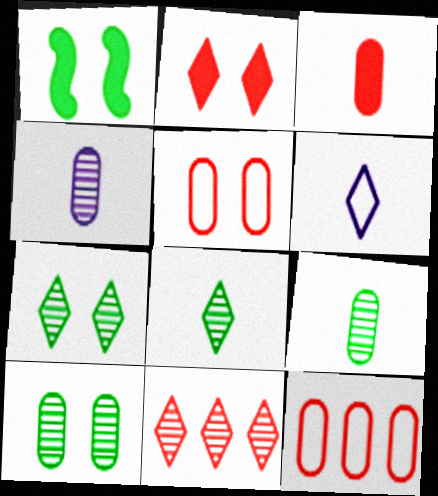[]